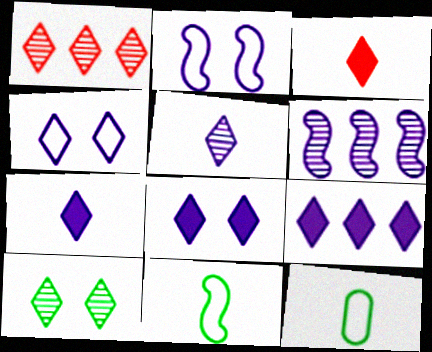[[1, 5, 10], 
[4, 5, 9], 
[7, 8, 9]]